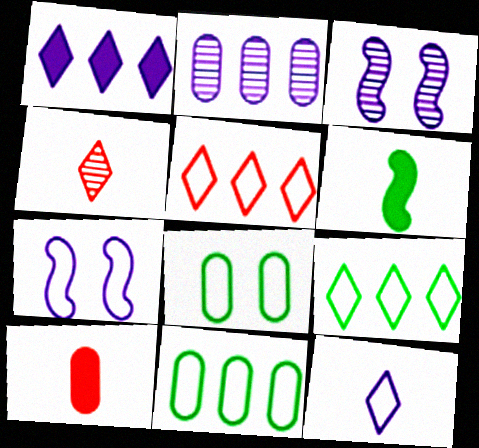[[2, 8, 10], 
[3, 9, 10]]